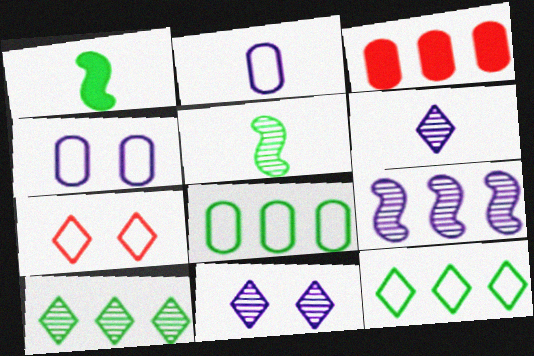[[3, 9, 12]]